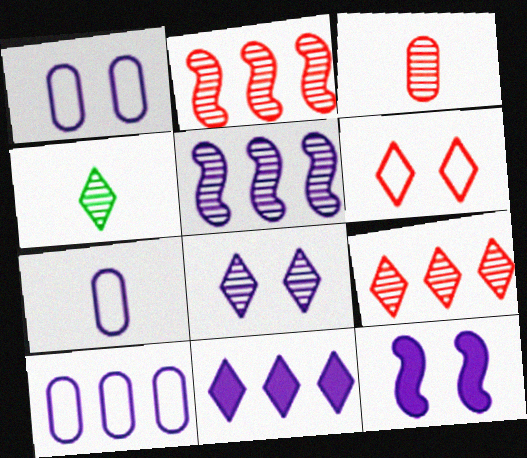[[1, 7, 10], 
[1, 8, 12], 
[4, 6, 11], 
[4, 8, 9], 
[5, 10, 11]]